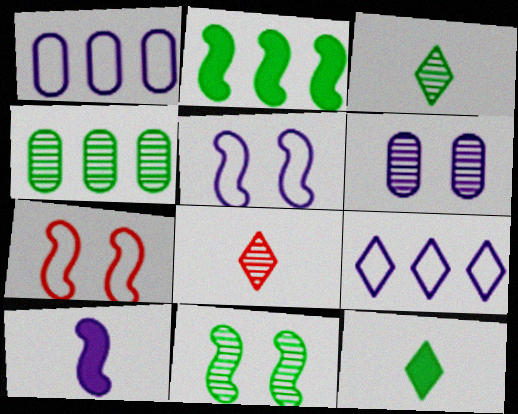[[3, 4, 11], 
[6, 9, 10]]